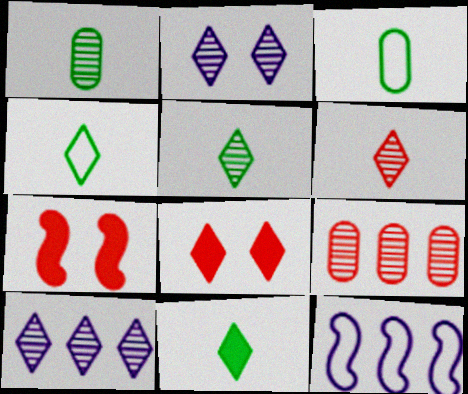[[1, 8, 12], 
[3, 7, 10], 
[4, 5, 11], 
[4, 8, 10]]